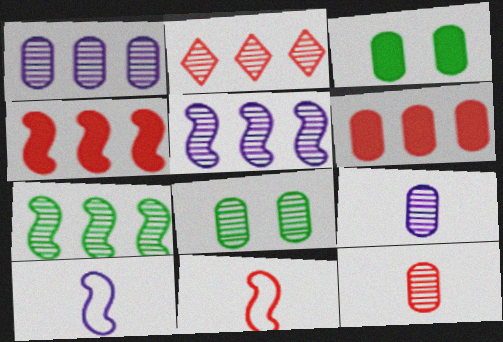[[1, 2, 7], 
[1, 8, 12], 
[2, 3, 10]]